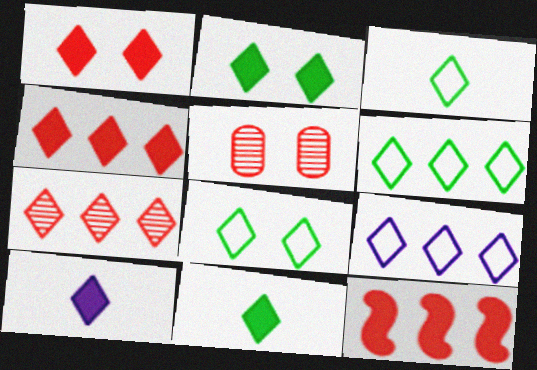[[2, 4, 10], 
[3, 6, 8], 
[7, 8, 10]]